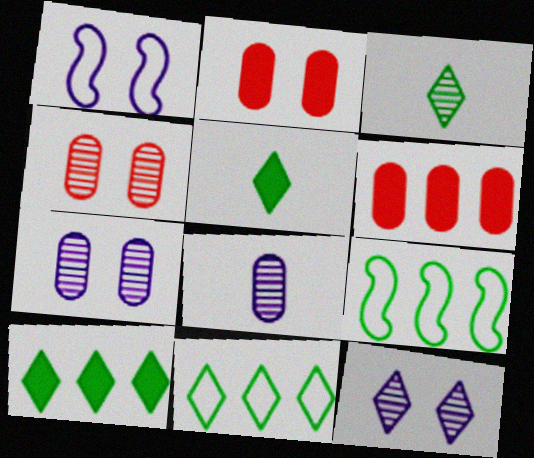[[1, 3, 6]]